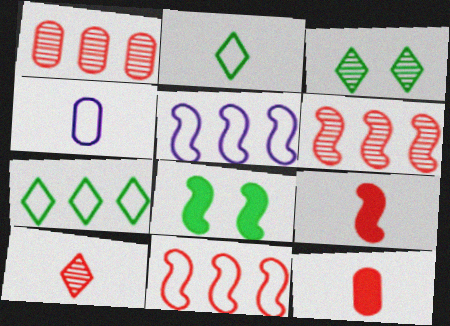[[3, 5, 12]]